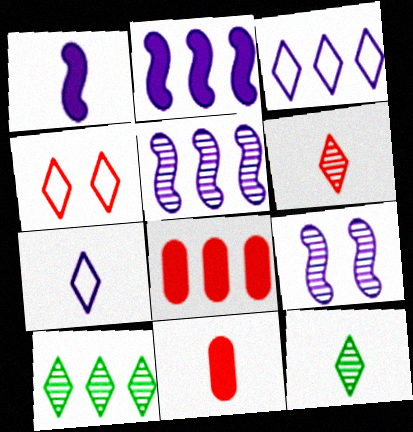[]